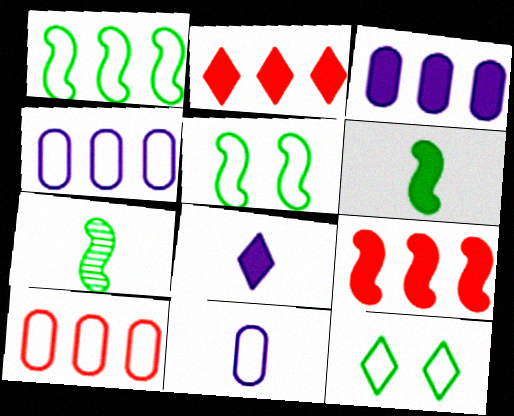[]